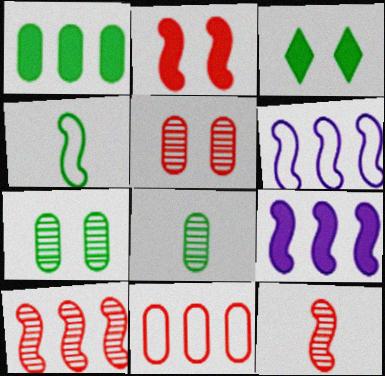[]